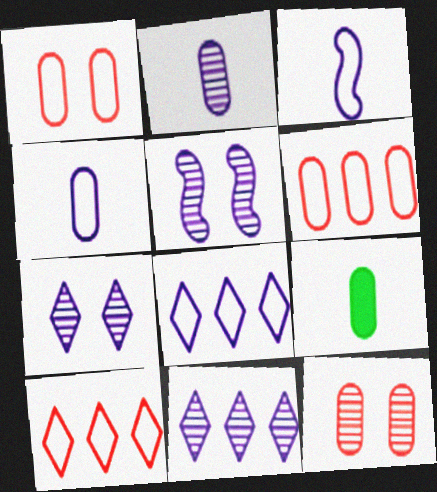[[2, 5, 11], 
[5, 9, 10]]